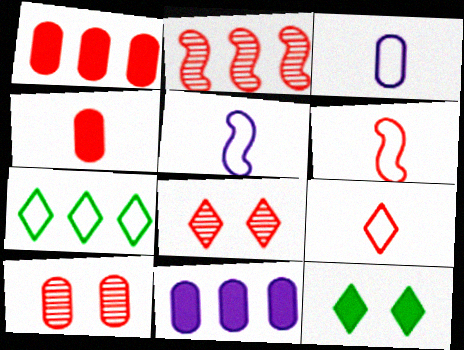[[1, 6, 8], 
[2, 3, 12], 
[2, 7, 11]]